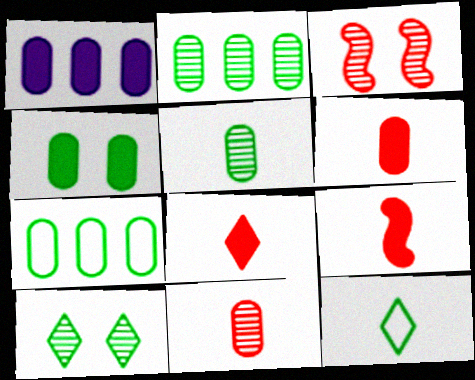[[1, 3, 12], 
[1, 4, 6], 
[4, 5, 7], 
[6, 8, 9]]